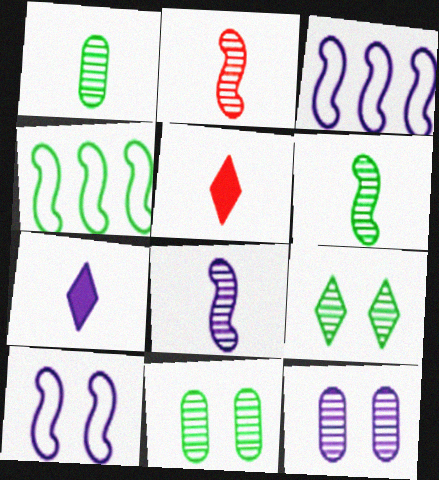[[2, 6, 8], 
[3, 5, 11], 
[3, 7, 12], 
[4, 5, 12]]